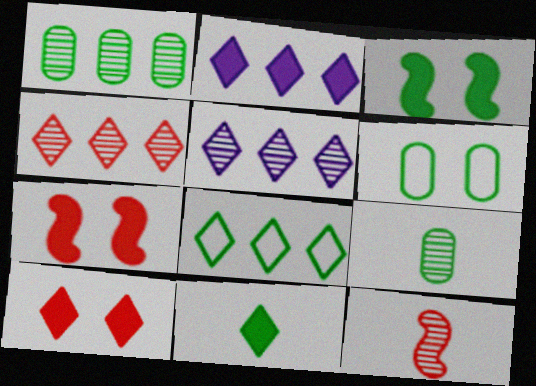[[2, 4, 8], 
[2, 6, 12], 
[2, 10, 11], 
[3, 8, 9]]